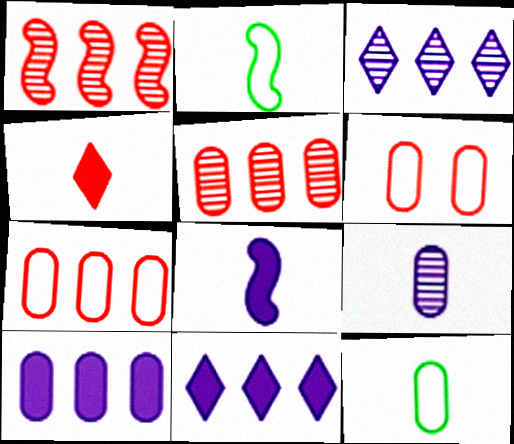[[1, 4, 6], 
[2, 4, 9]]